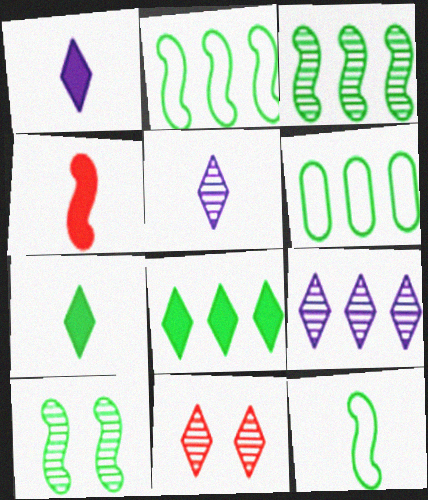[[3, 6, 8], 
[6, 7, 10]]